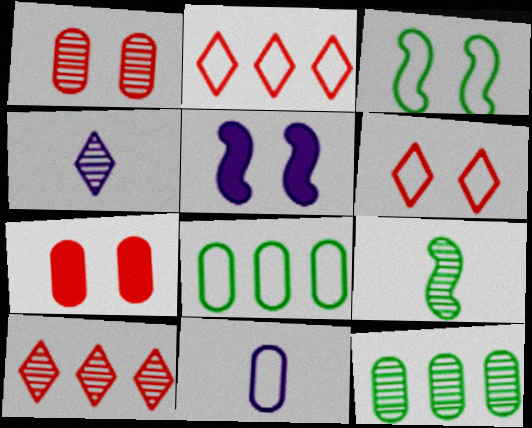[[2, 3, 11], 
[7, 11, 12]]